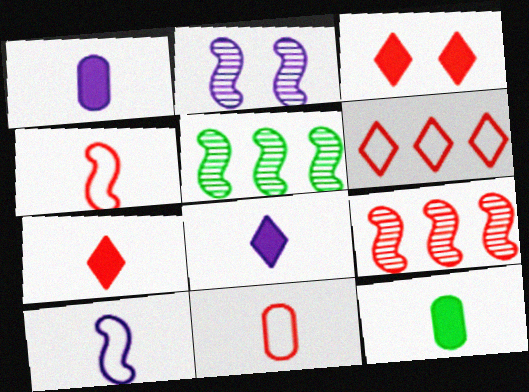[[2, 6, 12], 
[3, 9, 11]]